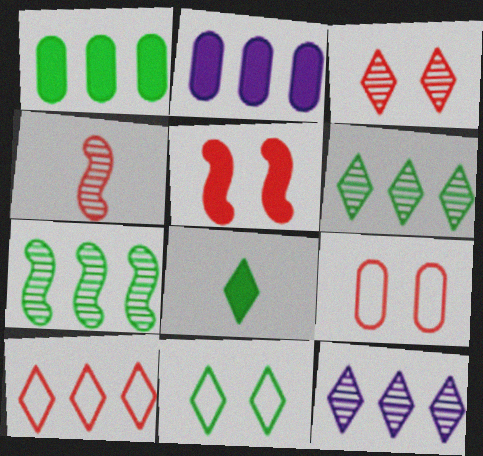[[2, 4, 11], 
[2, 5, 8], 
[2, 7, 10], 
[3, 5, 9], 
[6, 8, 11]]